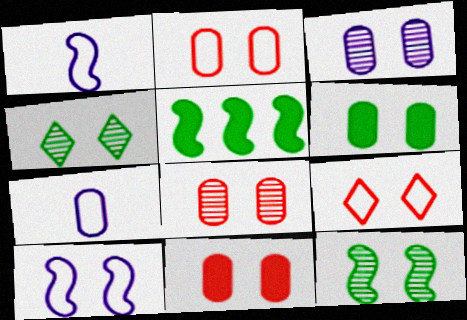[[2, 3, 6], 
[2, 8, 11], 
[4, 10, 11]]